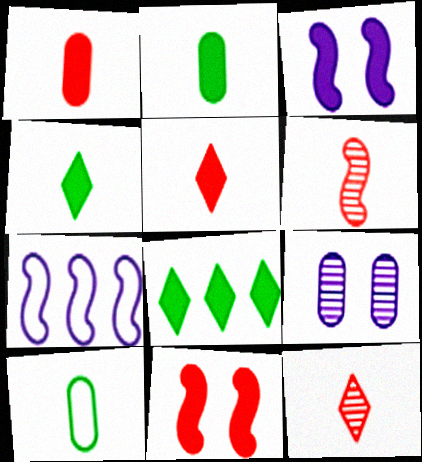[[1, 3, 8]]